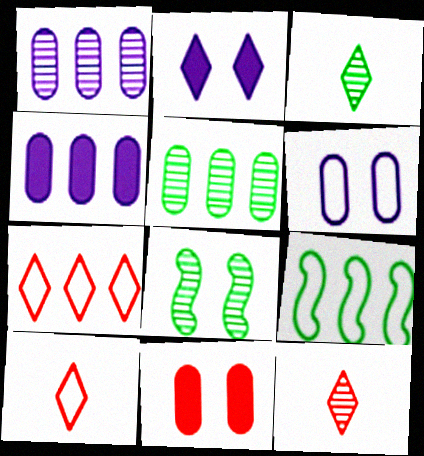[[1, 8, 12], 
[2, 3, 7], 
[3, 5, 8], 
[4, 8, 10], 
[6, 9, 10]]